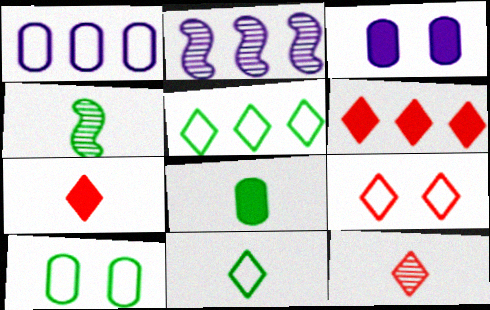[[2, 7, 10], 
[2, 8, 9], 
[4, 8, 11], 
[6, 9, 12]]